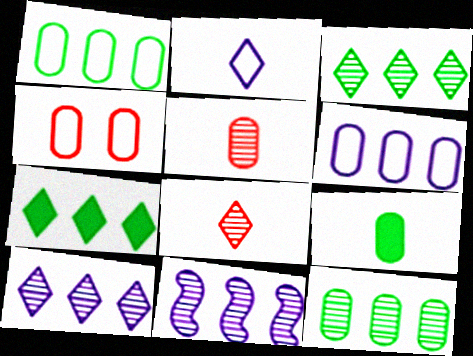[]